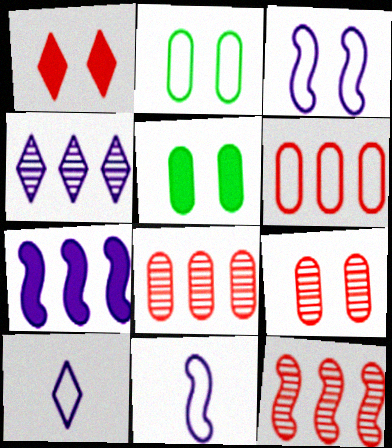[[5, 10, 12]]